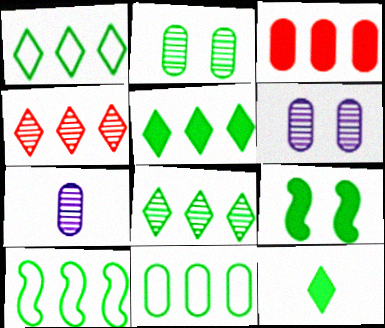[[1, 5, 8], 
[1, 10, 11], 
[2, 10, 12]]